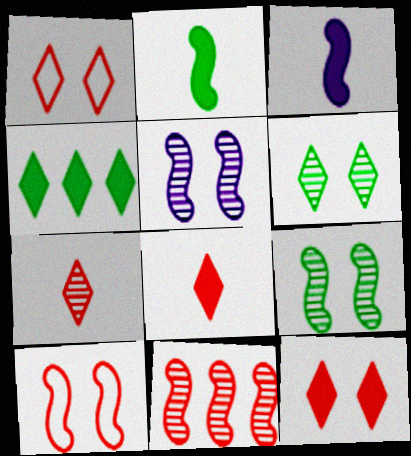[]